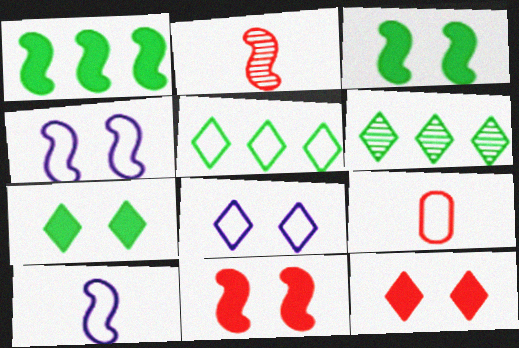[[1, 2, 4], 
[4, 5, 9]]